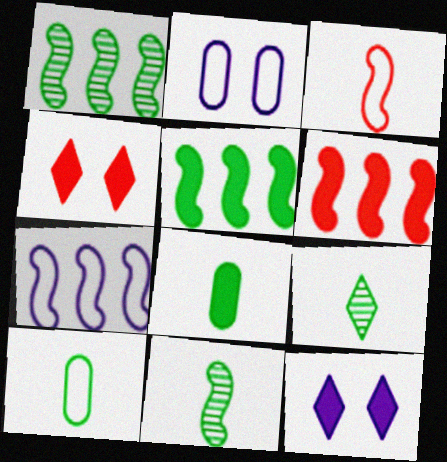[[1, 6, 7], 
[2, 6, 9], 
[6, 8, 12]]